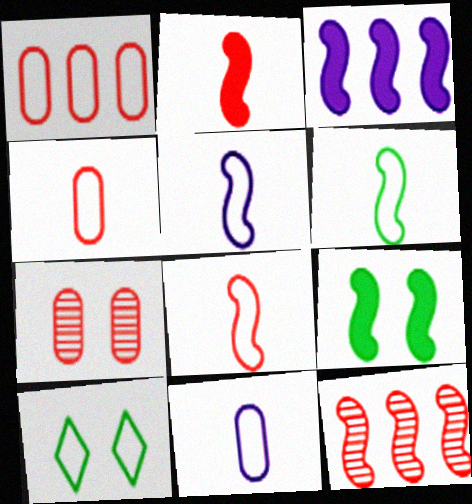[[1, 5, 10], 
[2, 3, 9], 
[5, 6, 8], 
[5, 9, 12]]